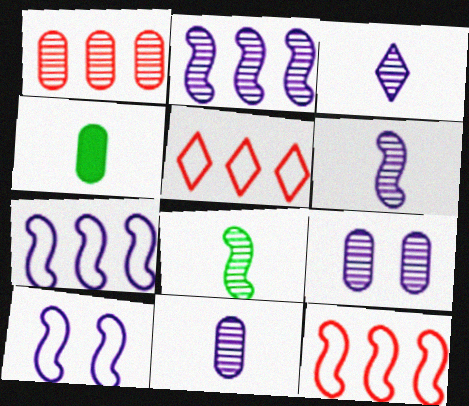[[2, 3, 9], 
[3, 6, 11]]